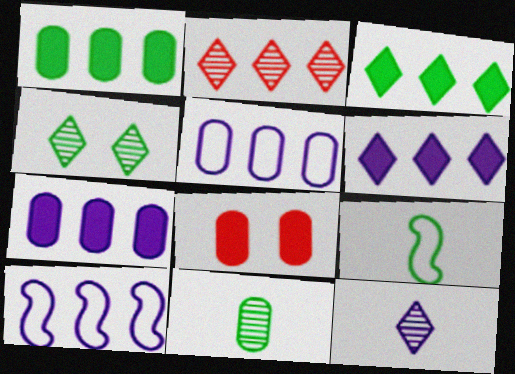[[1, 2, 10], 
[1, 4, 9], 
[2, 4, 12], 
[5, 8, 11]]